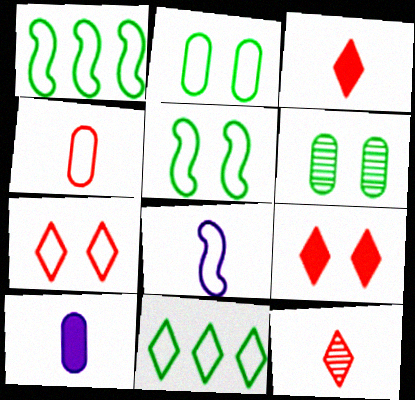[]